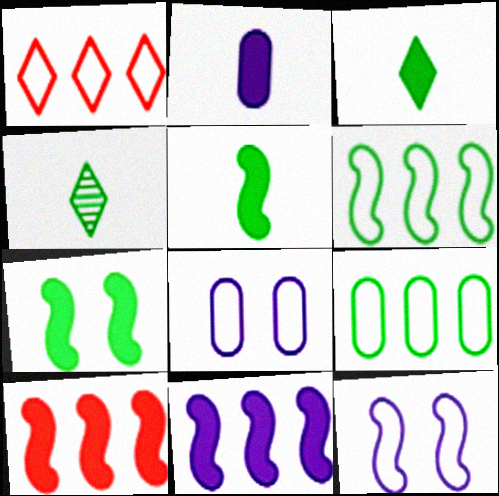[[4, 7, 9], 
[4, 8, 10]]